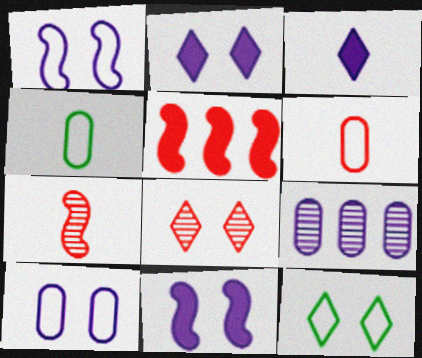[[1, 3, 9], 
[2, 8, 12], 
[3, 4, 7], 
[5, 6, 8]]